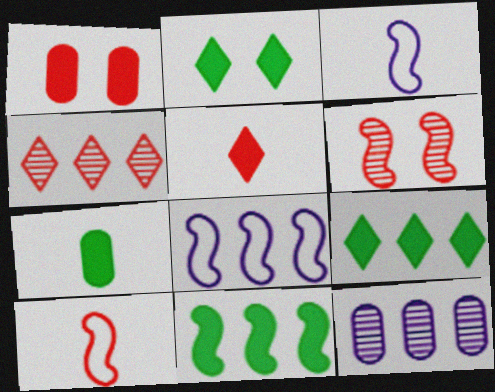[[1, 4, 10], 
[2, 7, 11], 
[2, 10, 12], 
[3, 6, 11]]